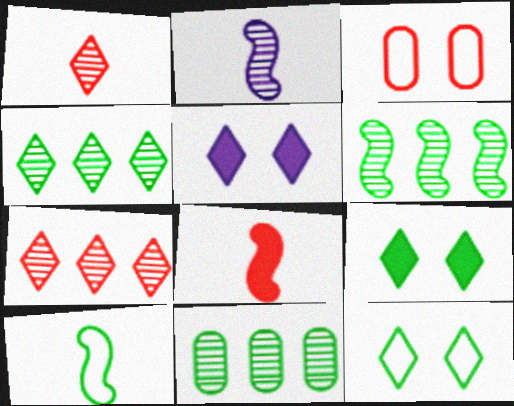[[2, 8, 10], 
[3, 7, 8], 
[4, 6, 11], 
[9, 10, 11]]